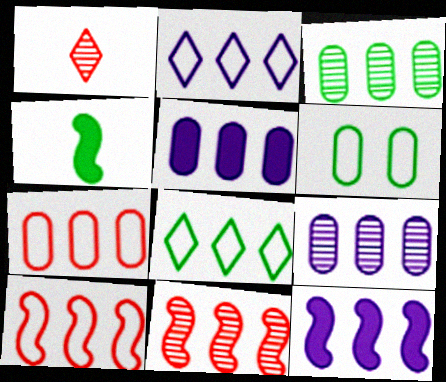[[1, 6, 12], 
[2, 9, 12], 
[3, 5, 7], 
[5, 8, 11]]